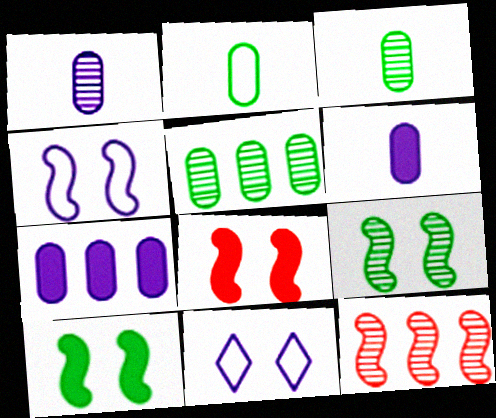[[4, 8, 9]]